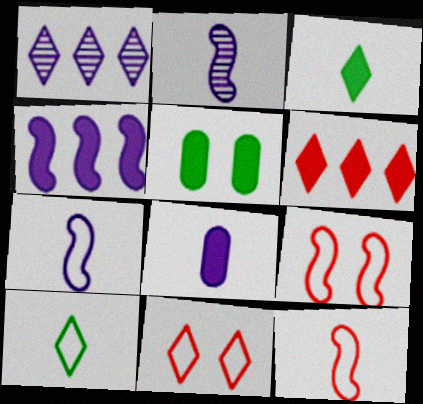[[1, 3, 11], 
[1, 5, 12]]